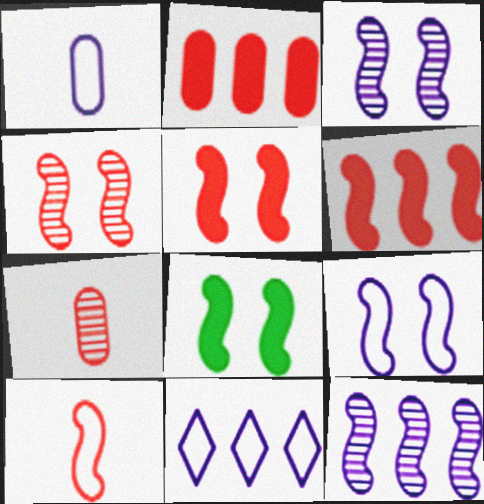[[1, 9, 11], 
[4, 6, 10], 
[4, 8, 9], 
[7, 8, 11], 
[8, 10, 12]]